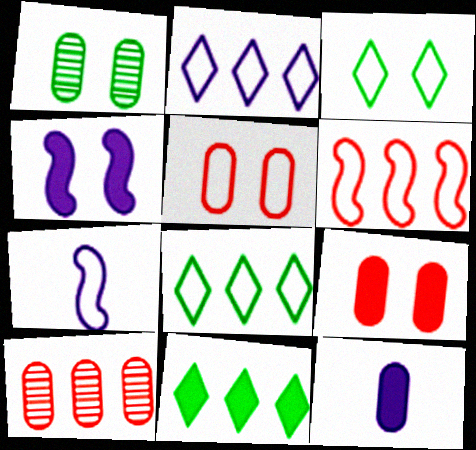[[5, 7, 8]]